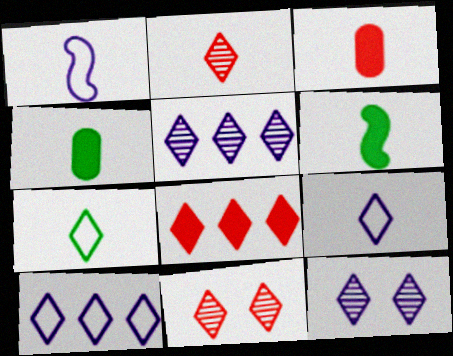[[1, 2, 4], 
[7, 8, 12]]